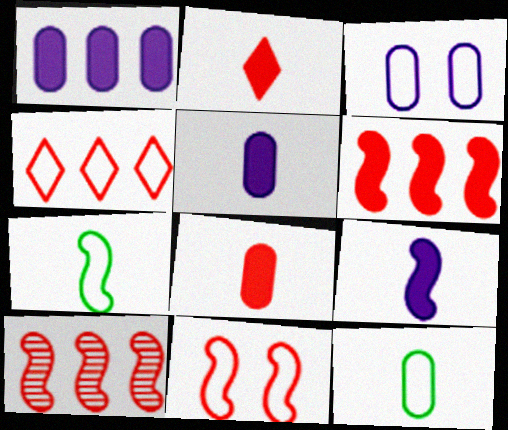[[3, 4, 7]]